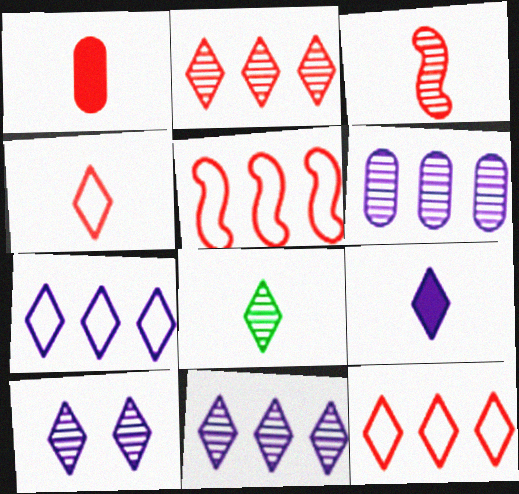[[1, 3, 4], 
[2, 8, 10], 
[4, 8, 9], 
[7, 9, 10]]